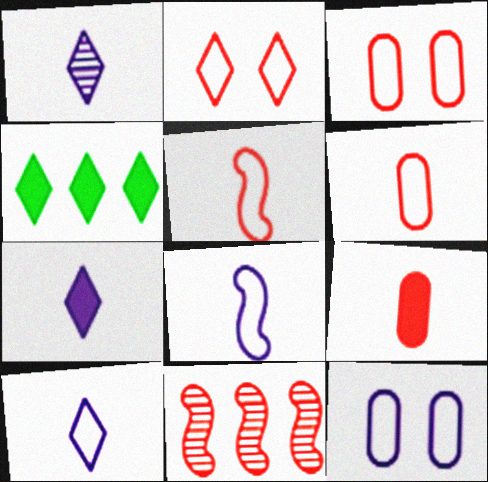[[1, 2, 4], 
[1, 7, 10], 
[2, 9, 11]]